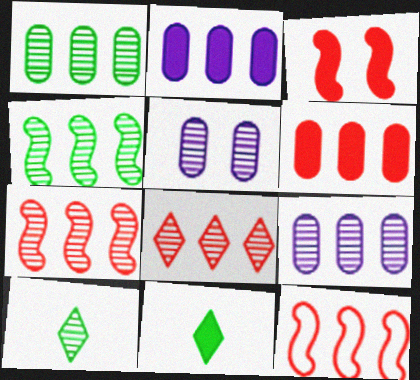[[2, 3, 11], 
[4, 8, 9], 
[5, 7, 10], 
[5, 11, 12], 
[6, 8, 12]]